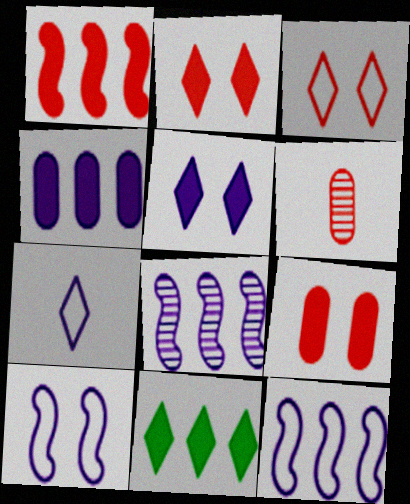[[1, 3, 6], 
[1, 4, 11], 
[6, 10, 11]]